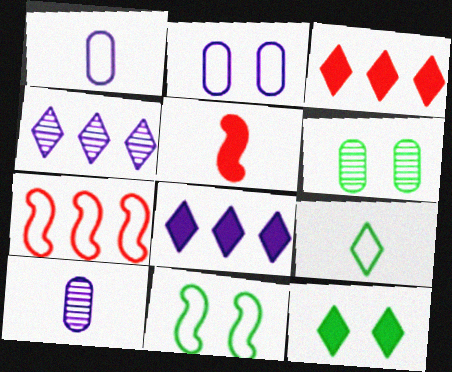[[2, 7, 9], 
[3, 10, 11], 
[5, 9, 10], 
[6, 11, 12], 
[7, 10, 12]]